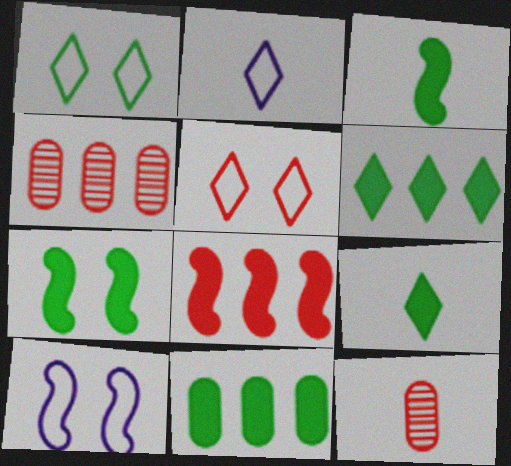[[2, 3, 12], 
[2, 4, 7], 
[4, 9, 10], 
[5, 8, 12], 
[6, 10, 12], 
[7, 9, 11]]